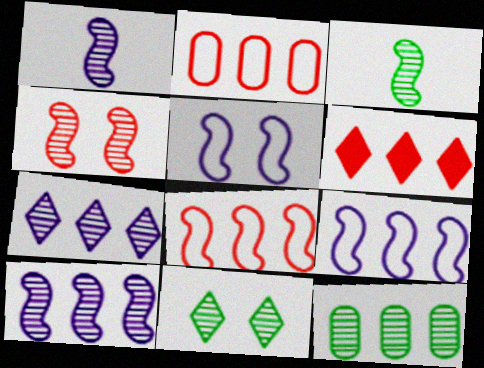[[3, 4, 10], 
[3, 11, 12], 
[6, 9, 12]]